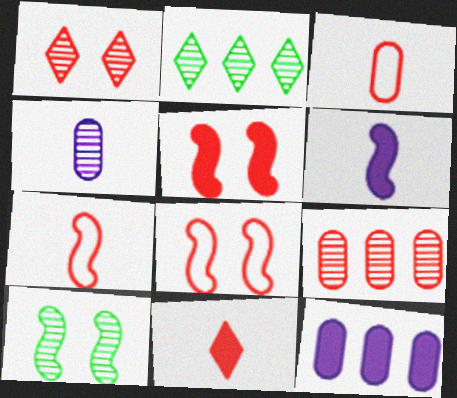[[8, 9, 11]]